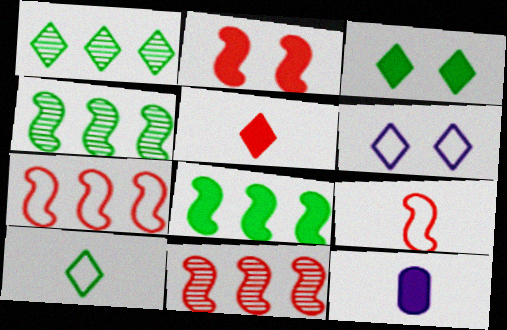[[1, 3, 10], 
[1, 5, 6], 
[2, 9, 11]]